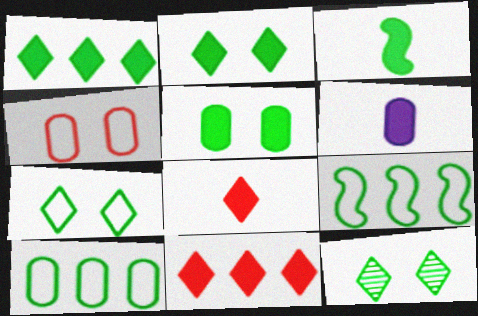[[1, 3, 5], 
[2, 7, 12], 
[3, 6, 8], 
[3, 10, 12]]